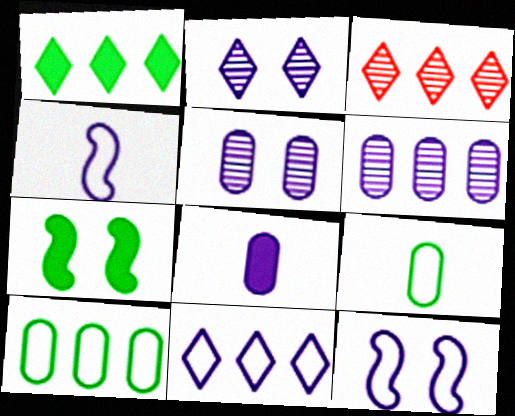[[1, 3, 11]]